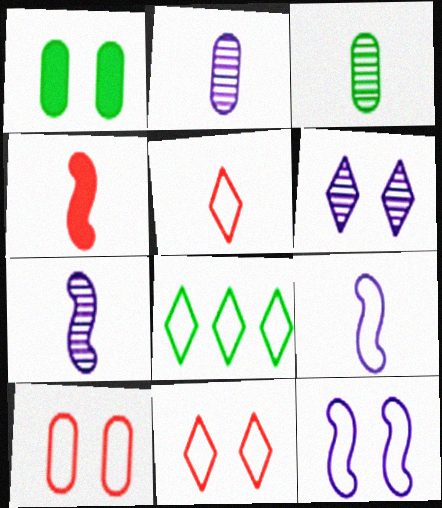[[8, 9, 10]]